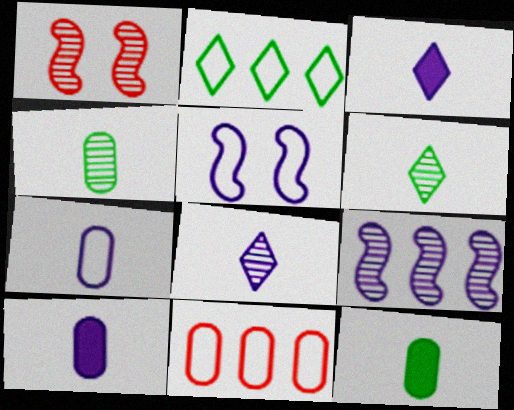[[1, 2, 10]]